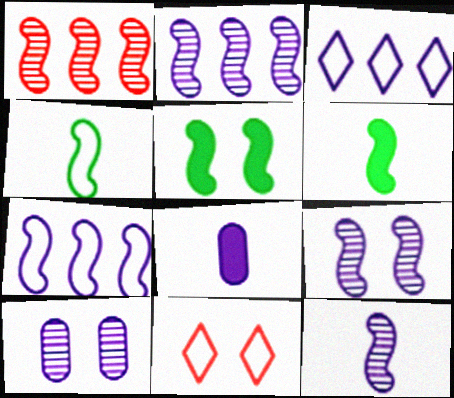[[2, 9, 12], 
[3, 8, 9], 
[5, 10, 11]]